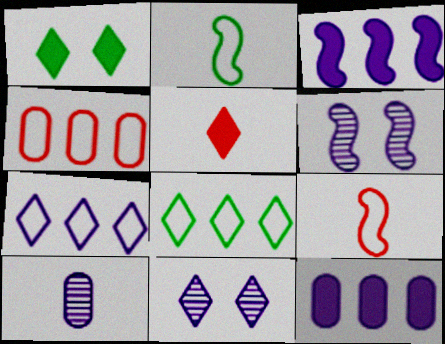[[2, 5, 10], 
[5, 8, 11]]